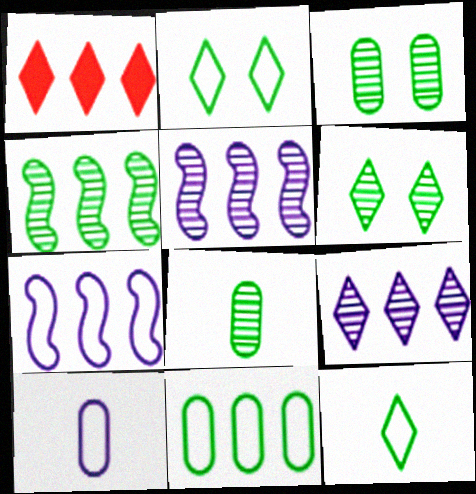[[1, 5, 11], 
[4, 6, 8]]